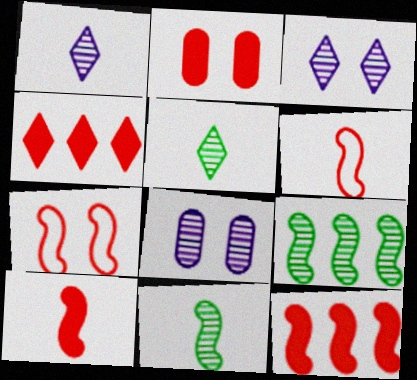[[2, 4, 10]]